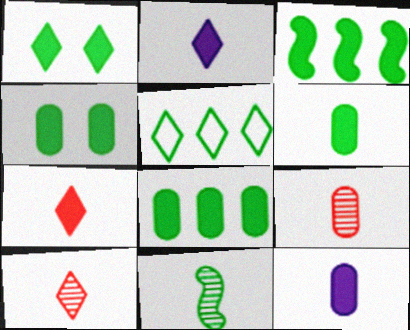[[1, 3, 6], 
[4, 5, 11], 
[4, 6, 8]]